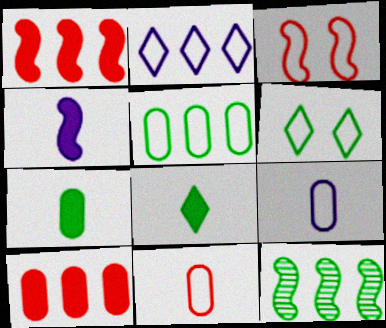[[2, 10, 12], 
[3, 4, 12], 
[6, 7, 12]]